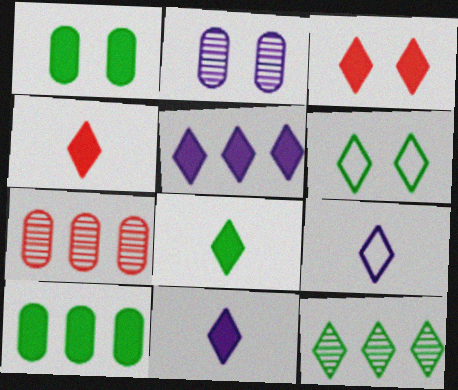[[3, 5, 8], 
[3, 9, 12], 
[4, 8, 11], 
[6, 8, 12]]